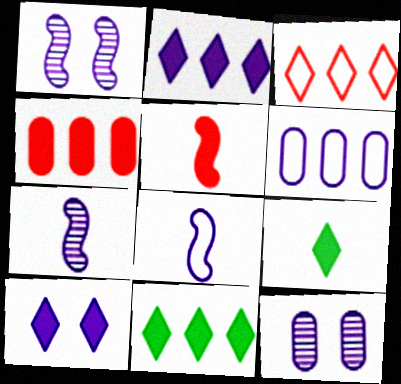[[2, 8, 12], 
[6, 7, 10]]